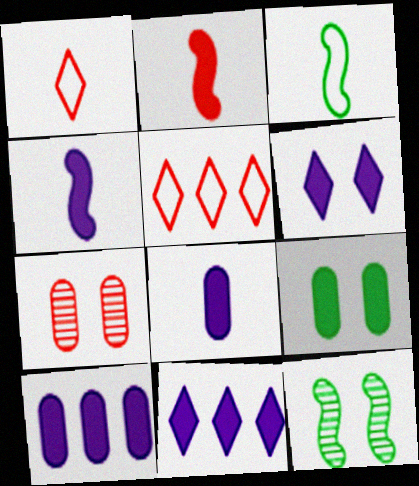[[1, 10, 12], 
[2, 5, 7], 
[2, 9, 11], 
[3, 7, 11], 
[4, 6, 10], 
[5, 8, 12]]